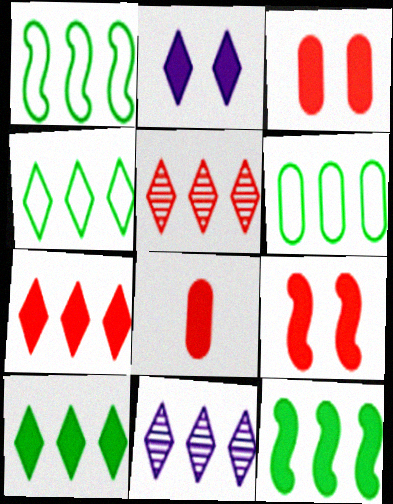[[1, 4, 6], 
[2, 8, 12], 
[4, 7, 11], 
[7, 8, 9]]